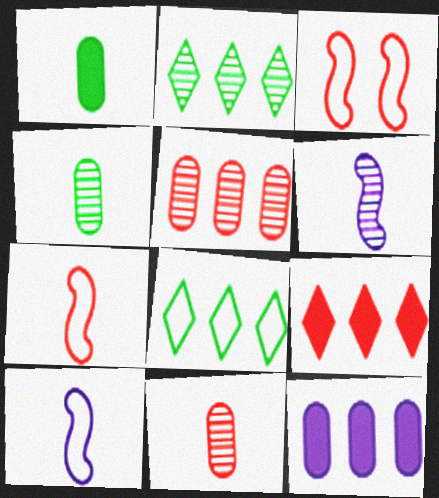[[3, 9, 11]]